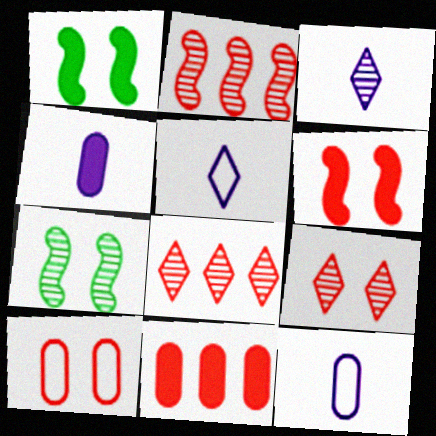[[1, 8, 12], 
[5, 7, 11], 
[6, 9, 10]]